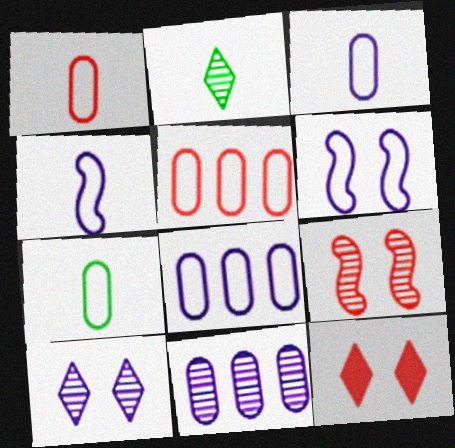[[1, 3, 7], 
[2, 9, 11]]